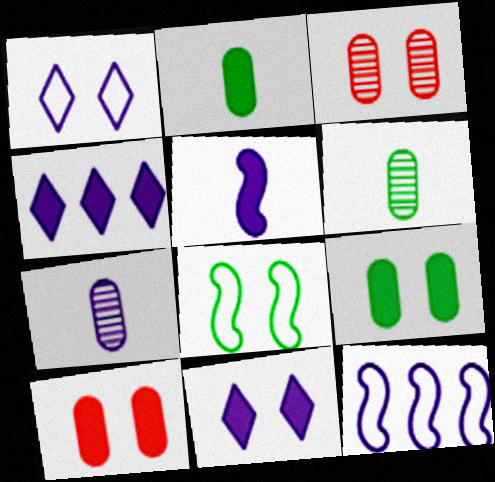[[3, 8, 11], 
[7, 11, 12]]